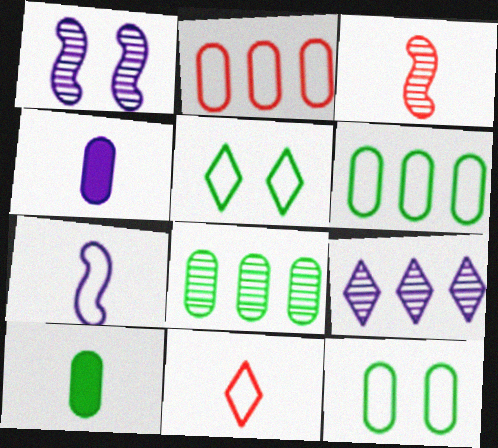[[2, 5, 7], 
[8, 10, 12]]